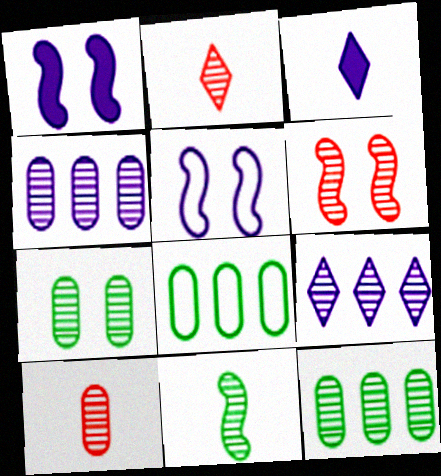[[1, 2, 8], 
[3, 4, 5], 
[3, 6, 8], 
[4, 7, 10]]